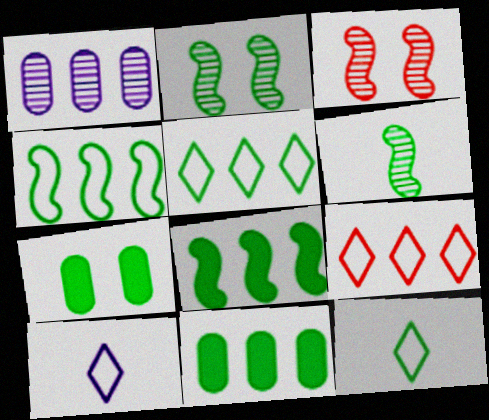[[1, 8, 9], 
[2, 11, 12], 
[3, 10, 11], 
[5, 6, 7]]